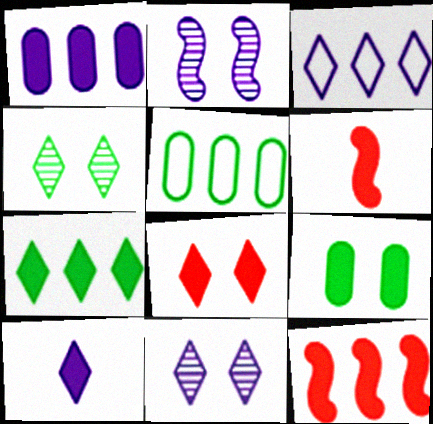[[1, 7, 12], 
[3, 10, 11], 
[5, 6, 11], 
[7, 8, 10], 
[9, 10, 12]]